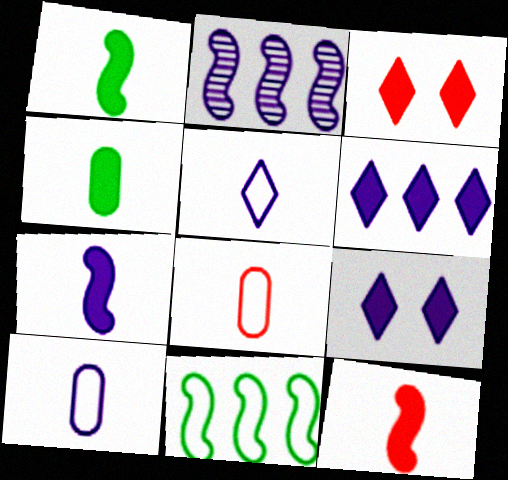[[1, 7, 12], 
[2, 9, 10]]